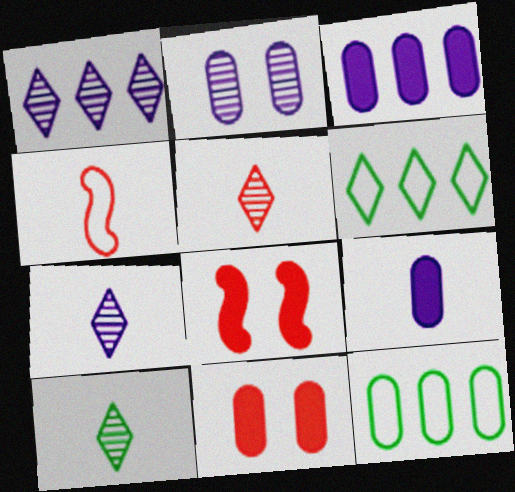[[4, 9, 10], 
[5, 7, 10], 
[7, 8, 12]]